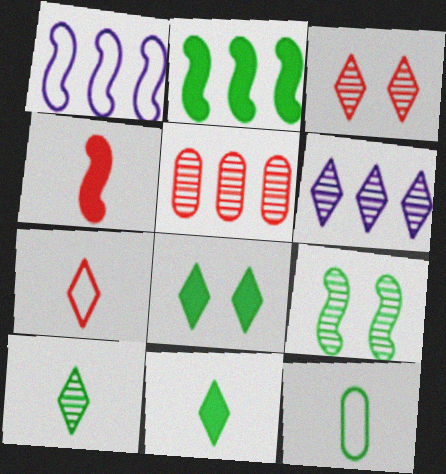[[1, 4, 9], 
[3, 6, 10], 
[6, 7, 8]]